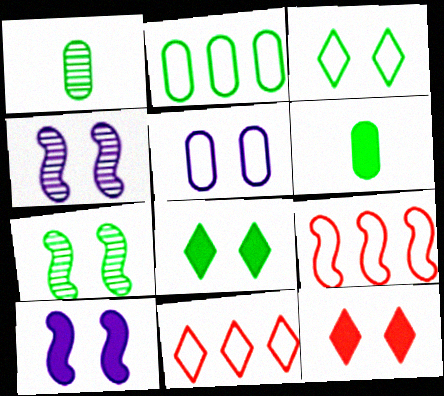[[1, 10, 11], 
[4, 6, 11], 
[5, 7, 12]]